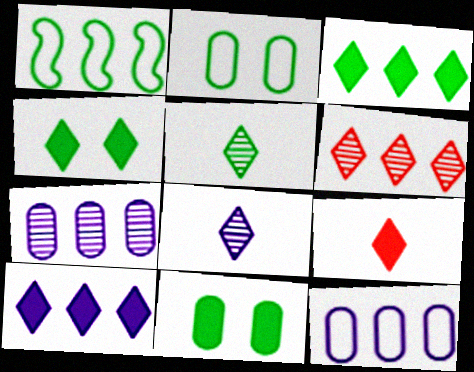[[1, 5, 11], 
[4, 9, 10]]